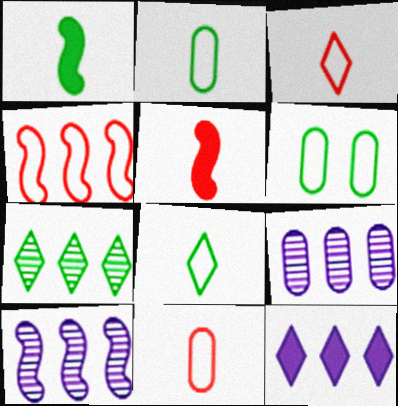[[1, 6, 7]]